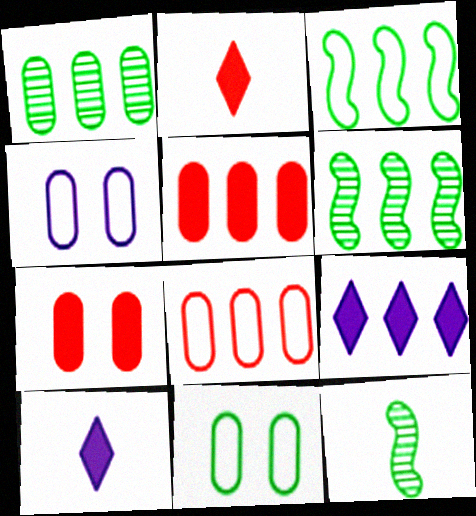[[2, 4, 6], 
[6, 8, 9]]